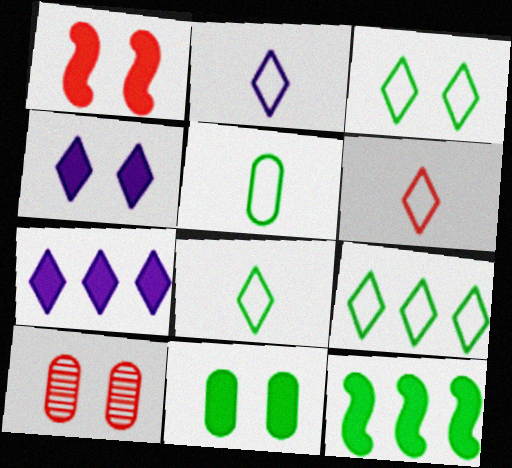[[1, 4, 11], 
[2, 6, 8], 
[2, 10, 12], 
[3, 8, 9]]